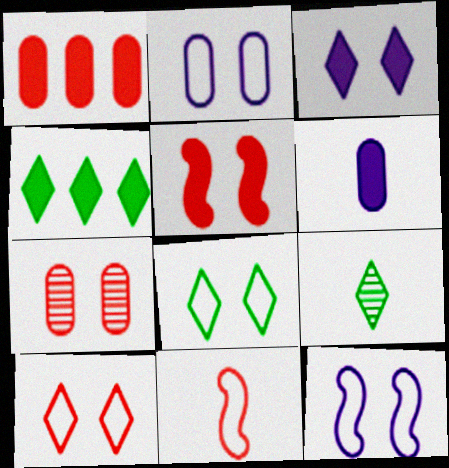[[1, 9, 12], 
[4, 5, 6], 
[4, 8, 9], 
[5, 7, 10], 
[6, 9, 11]]